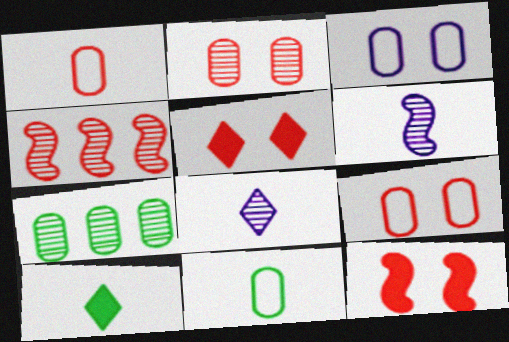[[1, 4, 5], 
[1, 6, 10], 
[3, 4, 10]]